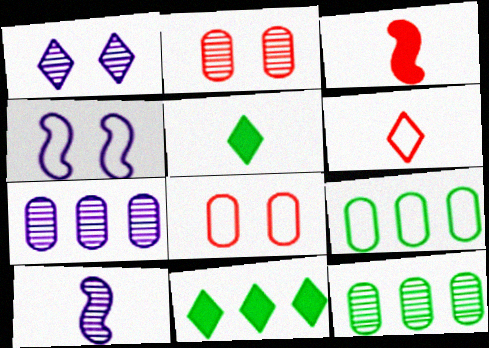[[1, 3, 9], 
[1, 6, 11], 
[1, 7, 10], 
[4, 6, 9], 
[8, 10, 11]]